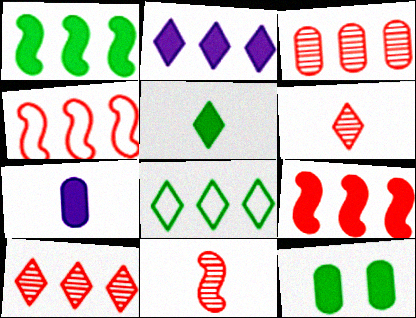[[1, 5, 12], 
[2, 8, 10]]